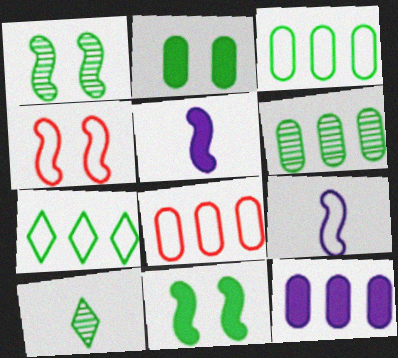[[1, 6, 10], 
[3, 10, 11], 
[4, 10, 12], 
[6, 8, 12]]